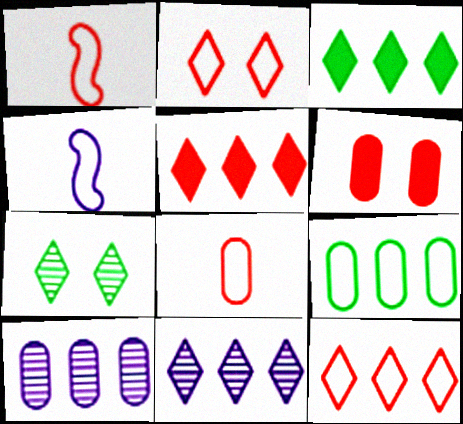[[2, 4, 9], 
[3, 11, 12]]